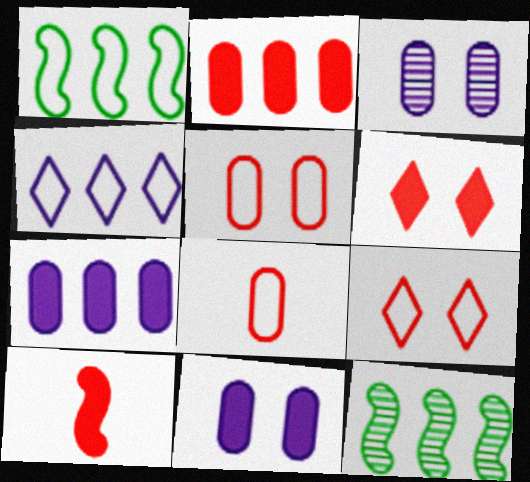[[2, 4, 12], 
[2, 6, 10]]